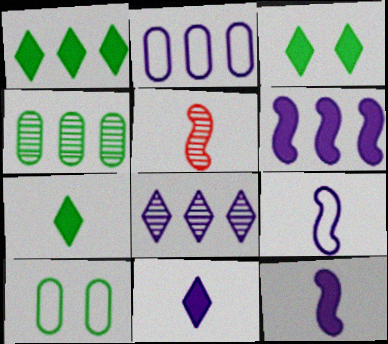[[1, 3, 7], 
[2, 3, 5], 
[2, 6, 8]]